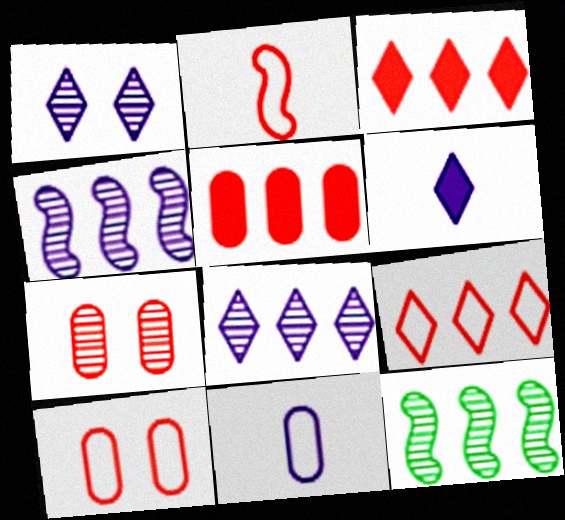[[2, 3, 7], 
[2, 9, 10], 
[6, 10, 12]]